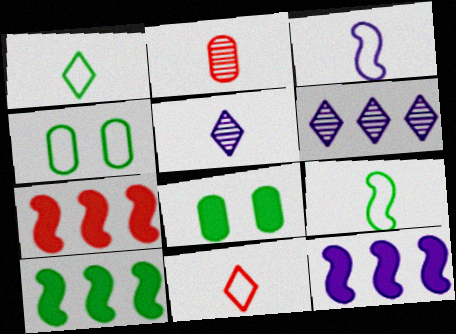[[4, 5, 7], 
[7, 10, 12]]